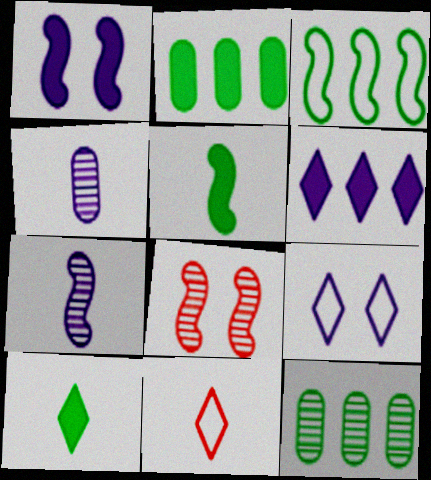[[1, 11, 12], 
[4, 5, 11]]